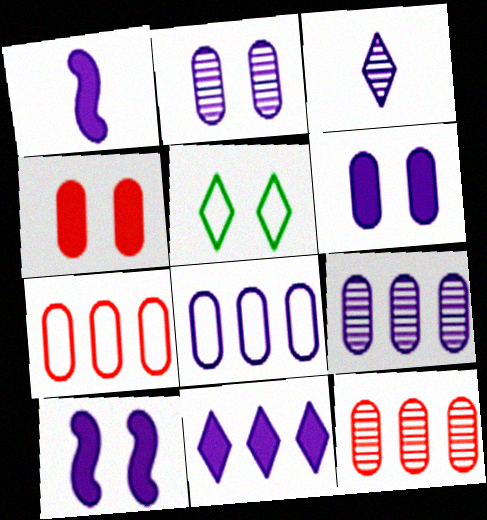[[1, 5, 12], 
[1, 6, 11], 
[3, 8, 10]]